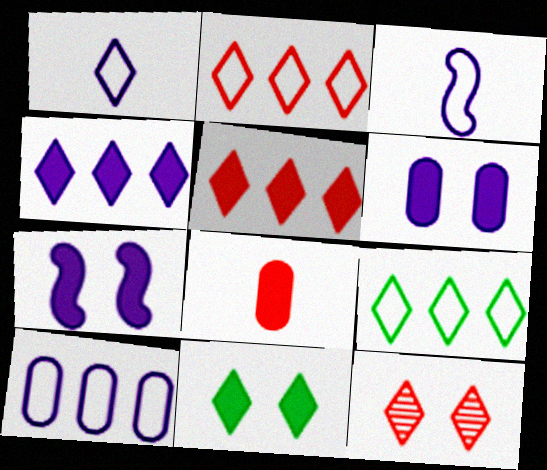[]